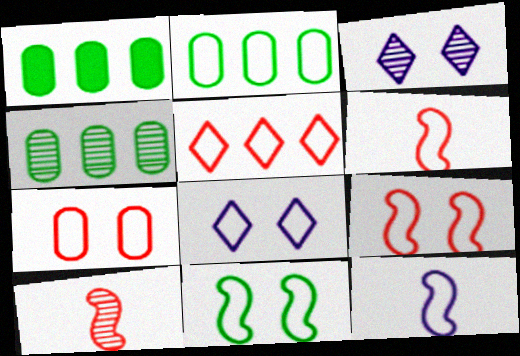[[1, 2, 4], 
[1, 3, 6], 
[1, 8, 10], 
[2, 6, 8], 
[3, 4, 10], 
[5, 6, 7], 
[7, 8, 11]]